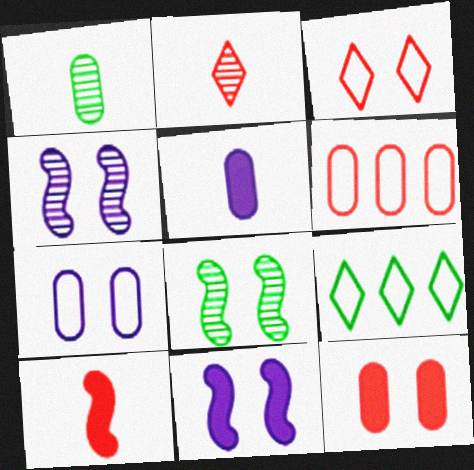[]